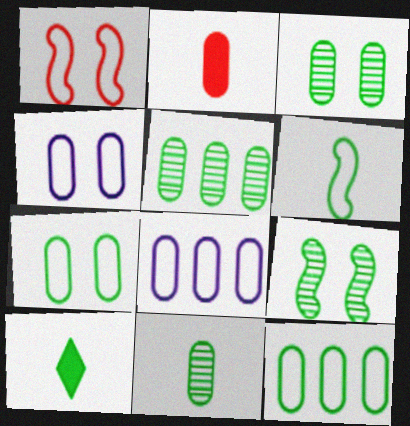[[2, 3, 8], 
[2, 4, 5], 
[3, 5, 11], 
[6, 10, 11], 
[9, 10, 12]]